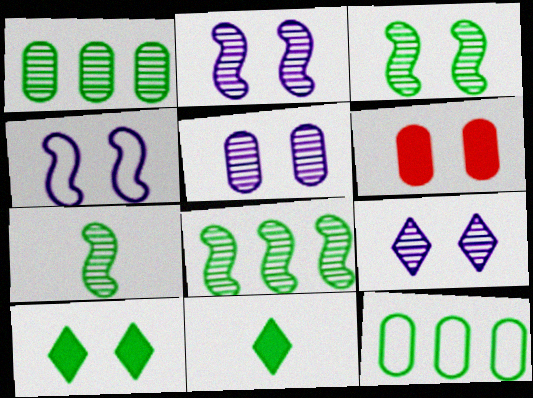[[2, 5, 9], 
[3, 7, 8], 
[3, 11, 12], 
[7, 10, 12]]